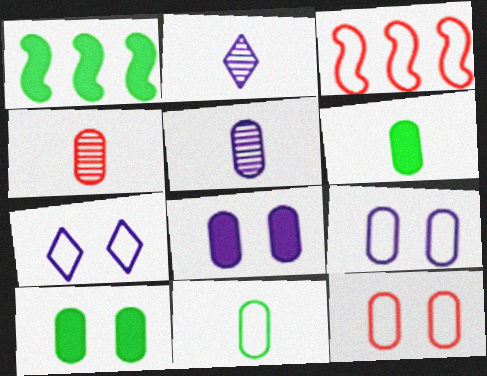[[1, 2, 12], 
[1, 4, 7], 
[2, 3, 10], 
[3, 7, 11]]